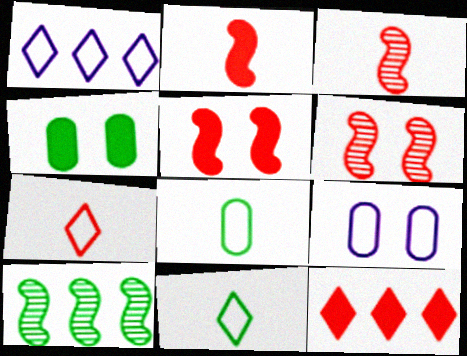[[1, 3, 4], 
[4, 10, 11]]